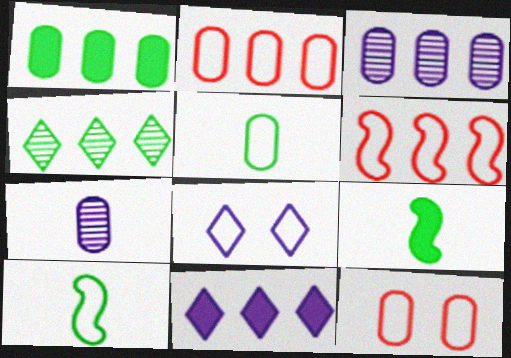[[1, 2, 3], 
[1, 7, 12], 
[2, 8, 10], 
[5, 6, 8]]